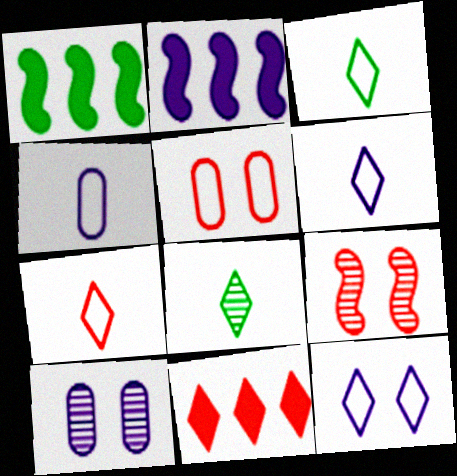[[1, 7, 10], 
[2, 5, 8], 
[2, 6, 10], 
[3, 6, 7], 
[8, 11, 12]]